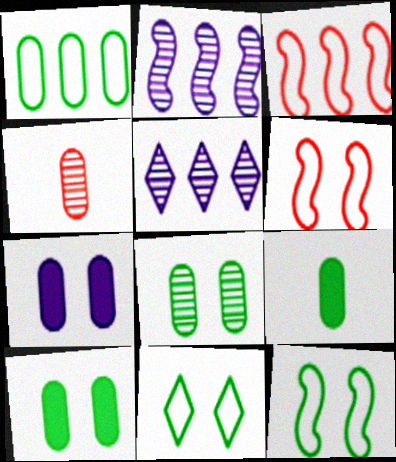[[1, 4, 7], 
[1, 8, 9], 
[5, 6, 9]]